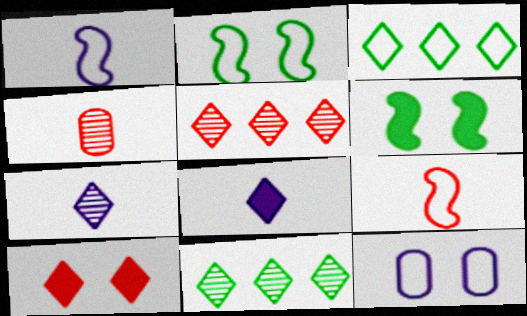[[3, 7, 10], 
[3, 9, 12]]